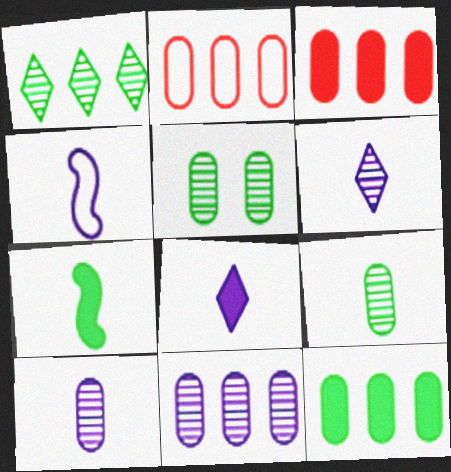[[2, 11, 12], 
[4, 8, 10]]